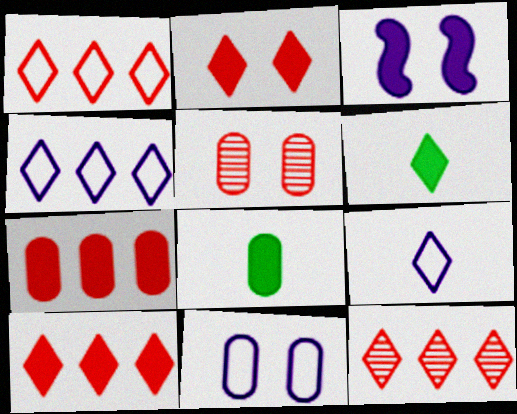[[1, 10, 12], 
[3, 6, 7], 
[3, 8, 10]]